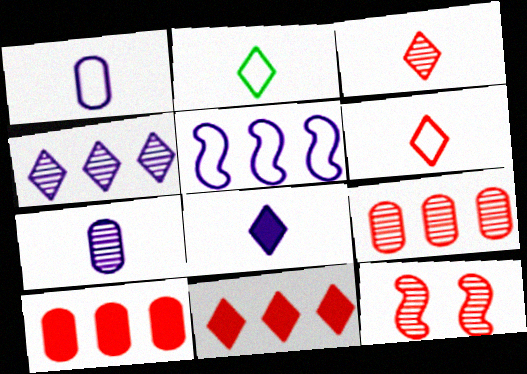[[2, 3, 8], 
[3, 9, 12], 
[6, 10, 12]]